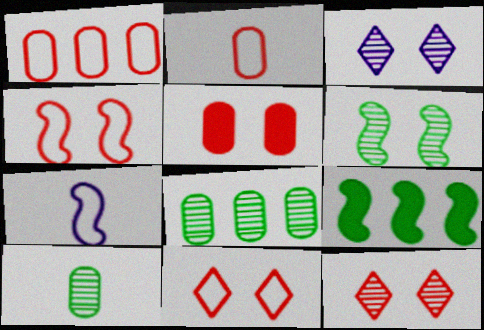[[2, 3, 9], 
[4, 5, 12]]